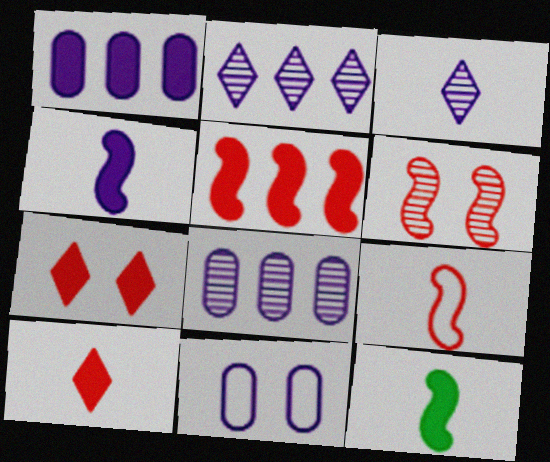[[1, 7, 12], 
[2, 4, 11], 
[5, 6, 9]]